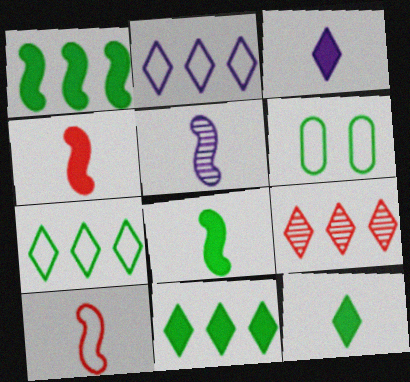[[2, 6, 10], 
[2, 9, 11], 
[5, 8, 10]]